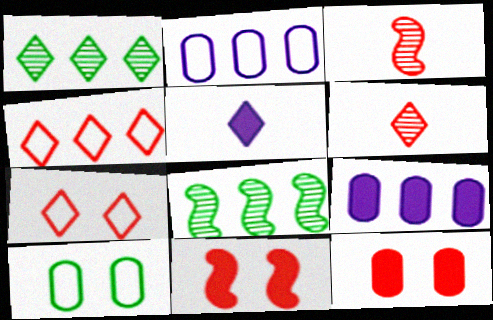[[1, 5, 7], 
[3, 4, 12], 
[4, 8, 9]]